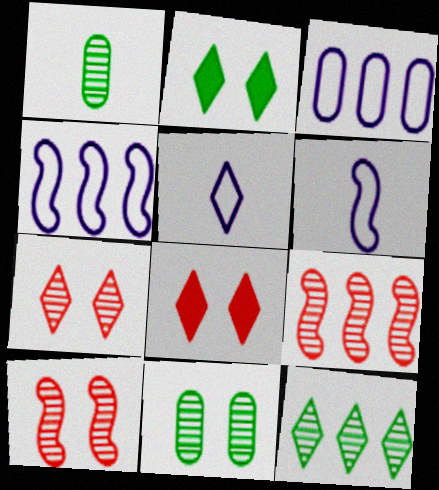[[1, 4, 8], 
[5, 8, 12]]